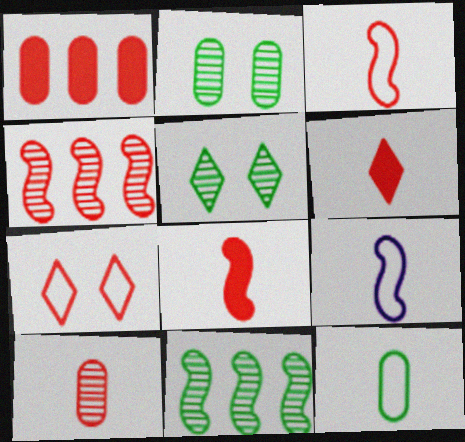[[1, 5, 9], 
[3, 6, 10]]